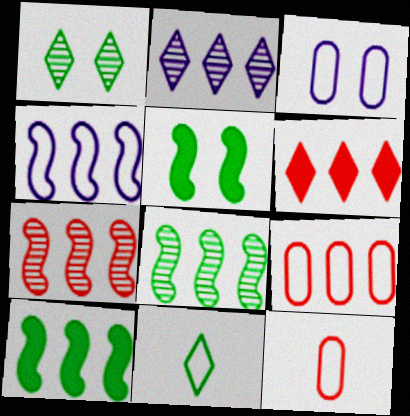[[2, 5, 12], 
[2, 9, 10], 
[4, 7, 10], 
[6, 7, 9]]